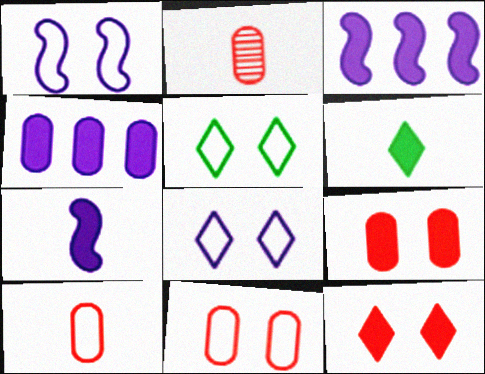[[1, 5, 11], 
[2, 3, 5], 
[3, 6, 9]]